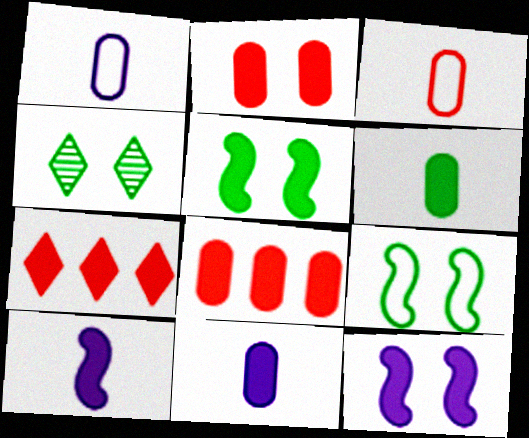[[5, 7, 11], 
[6, 7, 12]]